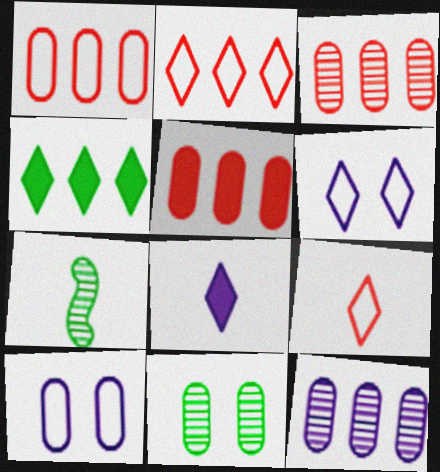[[1, 3, 5], 
[5, 6, 7]]